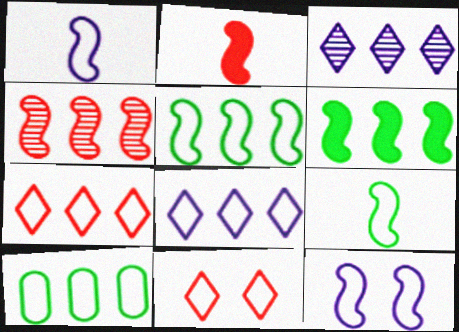[[1, 10, 11]]